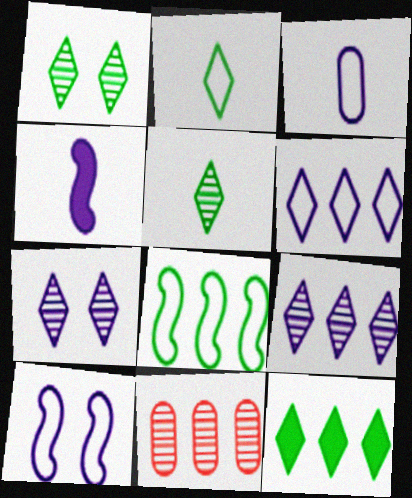[[1, 2, 12], 
[3, 6, 10]]